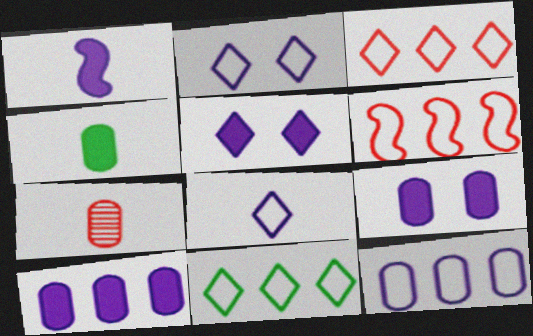[[1, 5, 10], 
[6, 11, 12]]